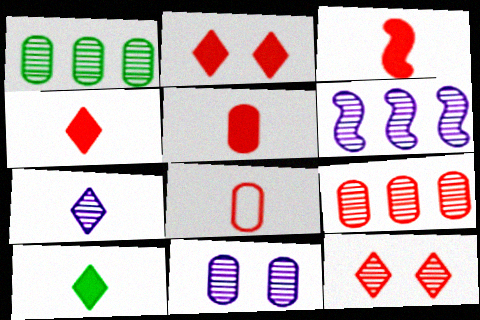[[3, 4, 5], 
[6, 7, 11]]